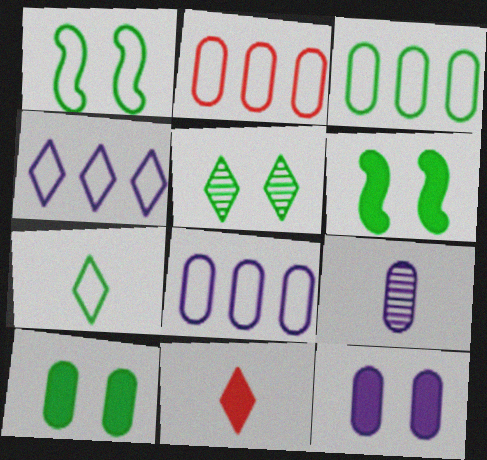[[1, 3, 7], 
[1, 5, 10], 
[2, 3, 8], 
[2, 9, 10], 
[4, 5, 11], 
[8, 9, 12]]